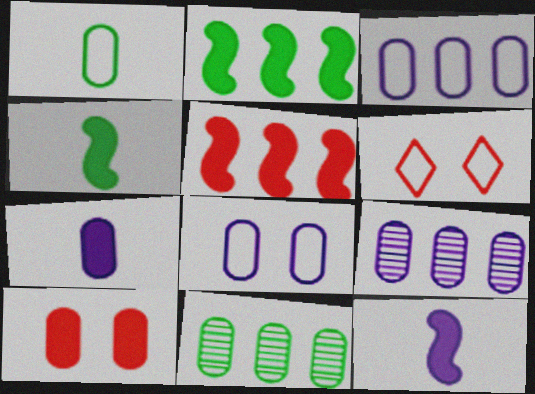[[1, 9, 10], 
[4, 6, 9], 
[6, 11, 12], 
[7, 8, 9]]